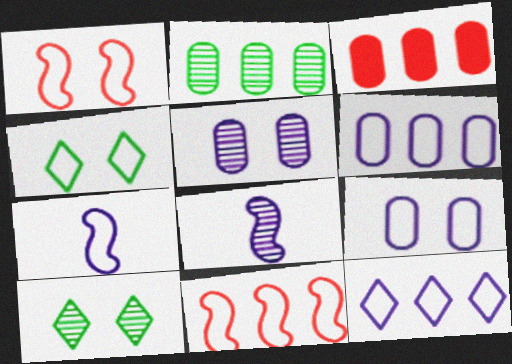[[1, 4, 9], 
[2, 3, 6], 
[3, 4, 8], 
[3, 7, 10], 
[7, 9, 12]]